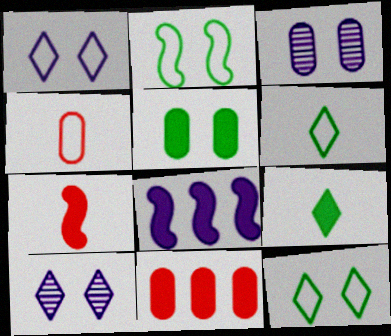[]